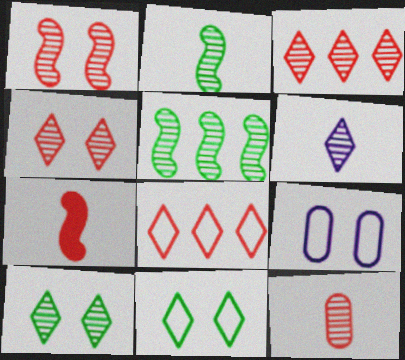[[1, 3, 12], 
[2, 6, 12], 
[3, 6, 10]]